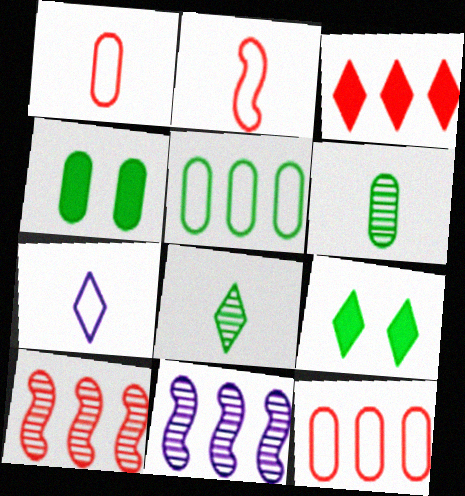[[1, 9, 11], 
[3, 5, 11], 
[3, 10, 12], 
[4, 5, 6], 
[4, 7, 10]]